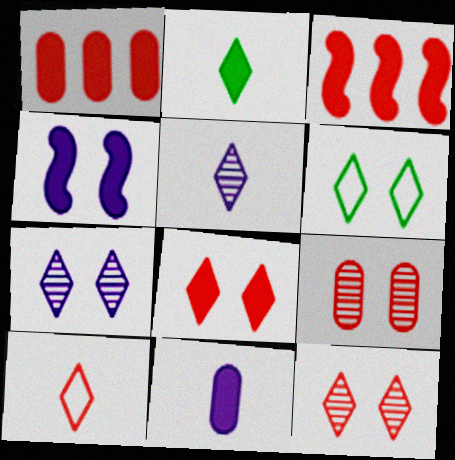[[1, 2, 4], 
[2, 5, 10], 
[3, 9, 10], 
[4, 6, 9], 
[6, 7, 8]]